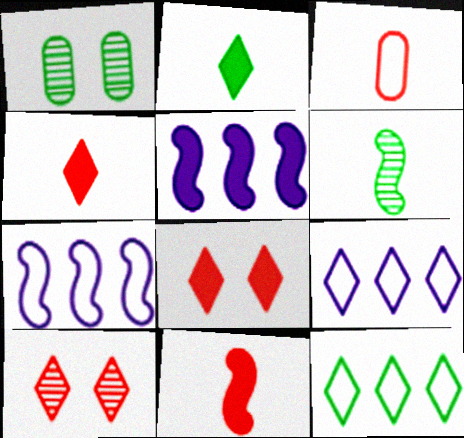[[1, 4, 7], 
[1, 9, 11], 
[2, 9, 10]]